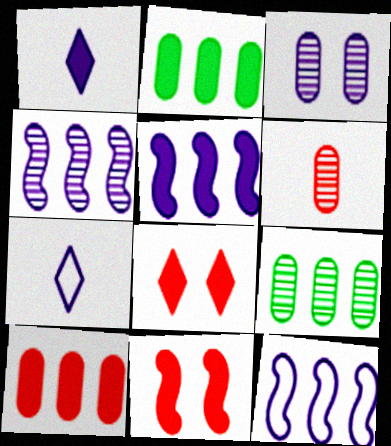[[1, 2, 11], 
[1, 3, 12], 
[3, 5, 7], 
[3, 6, 9], 
[4, 5, 12], 
[7, 9, 11]]